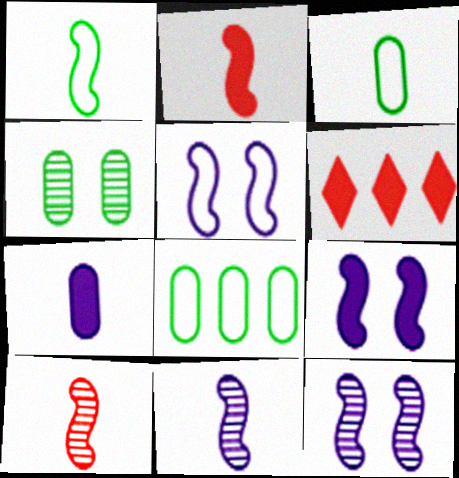[[1, 2, 11], 
[3, 6, 12], 
[5, 9, 12]]